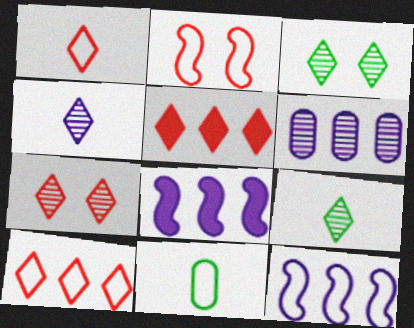[[1, 5, 7], 
[7, 8, 11]]